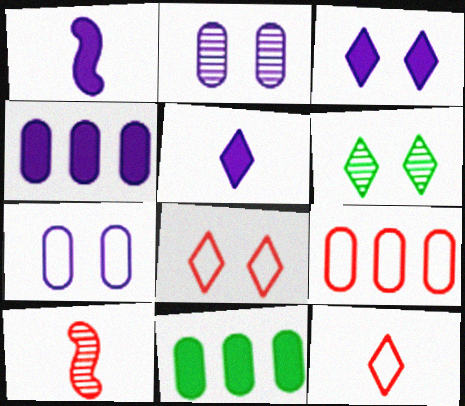[[1, 3, 4], 
[1, 6, 9], 
[3, 6, 8]]